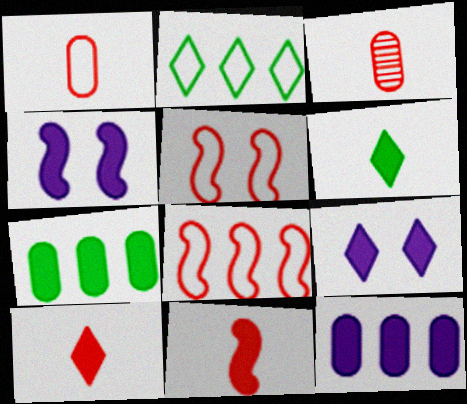[[2, 3, 4], 
[4, 7, 10], 
[7, 9, 11]]